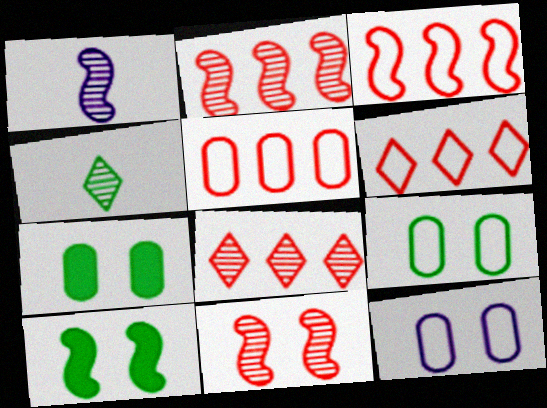[[1, 3, 10], 
[1, 6, 7], 
[3, 5, 6]]